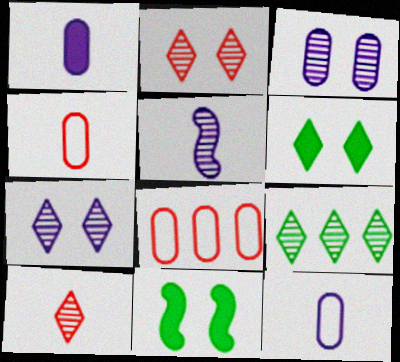[[5, 6, 8], 
[7, 9, 10]]